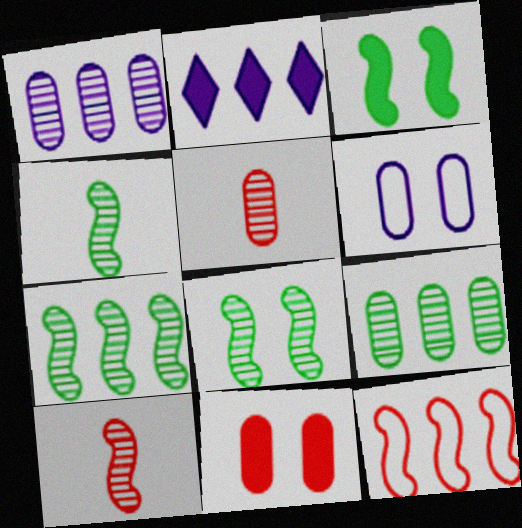[[2, 9, 12], 
[4, 7, 8]]